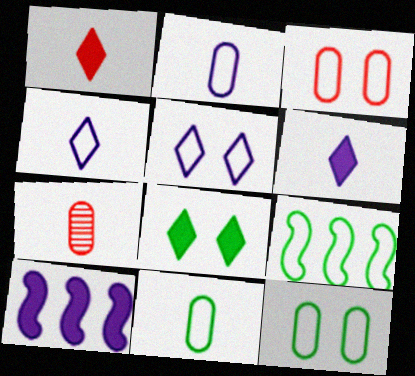[[3, 4, 9]]